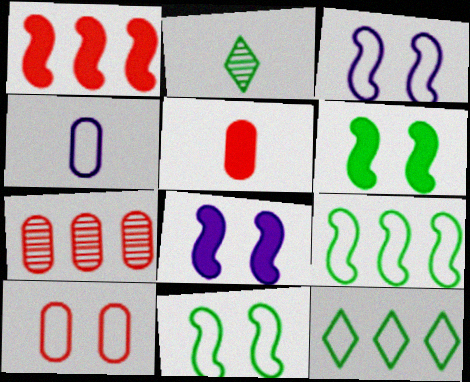[[5, 7, 10]]